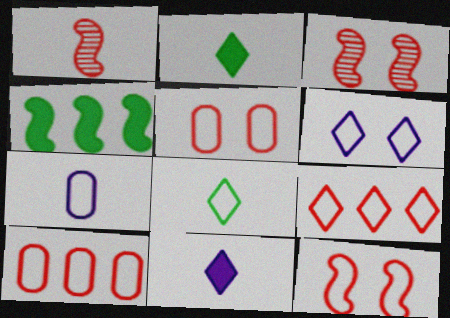[[1, 2, 7], 
[6, 8, 9]]